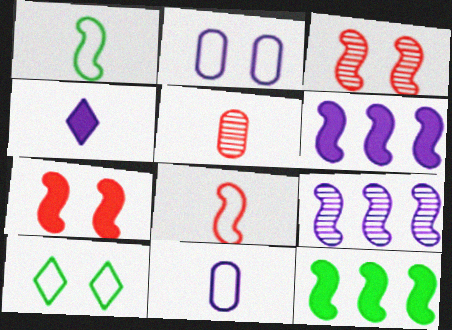[[1, 3, 6], 
[1, 4, 5], 
[1, 7, 9], 
[2, 4, 9], 
[5, 6, 10]]